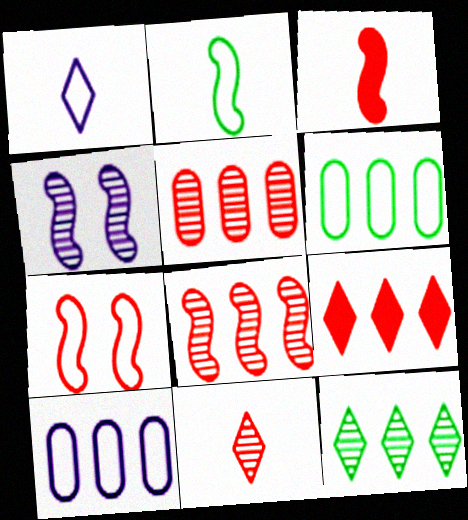[[1, 6, 7], 
[3, 7, 8]]